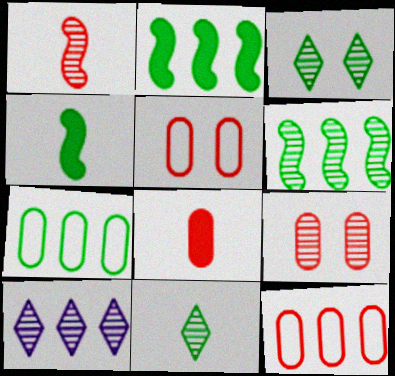[[2, 10, 12], 
[3, 4, 7], 
[4, 5, 10], 
[8, 9, 12]]